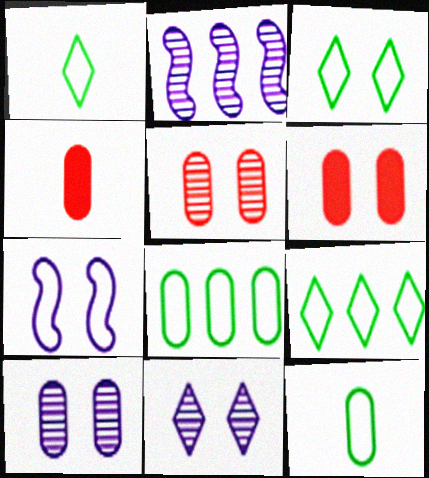[[1, 2, 6], 
[1, 3, 9], 
[2, 3, 4], 
[4, 8, 10]]